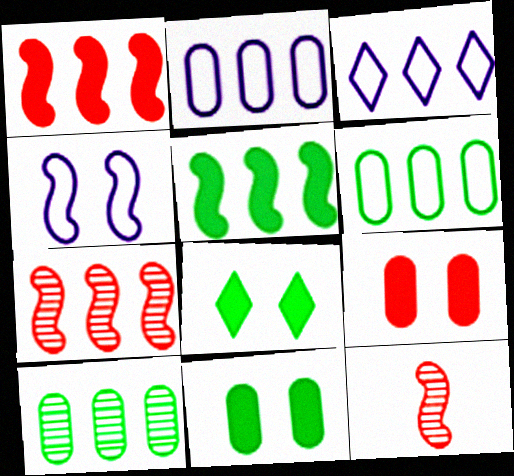[[1, 3, 10], 
[2, 8, 12], 
[3, 11, 12], 
[4, 5, 12]]